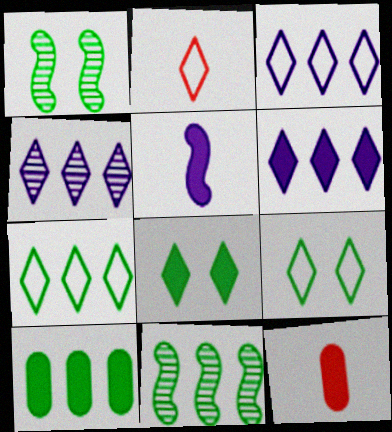[[1, 3, 12], 
[2, 3, 9], 
[2, 4, 8], 
[3, 4, 6], 
[7, 10, 11]]